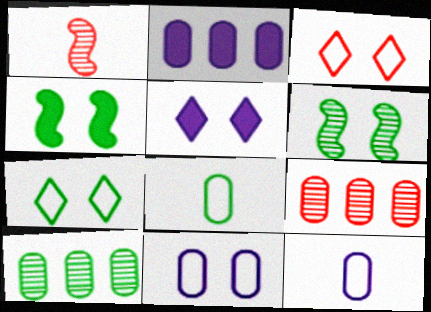[[1, 2, 7]]